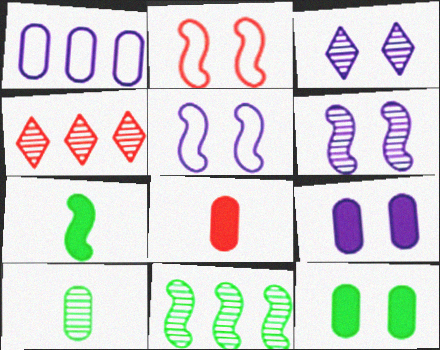[[2, 3, 12], 
[2, 4, 8], 
[3, 5, 9], 
[4, 6, 10]]